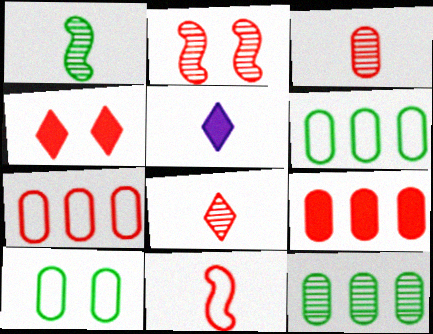[[2, 5, 6]]